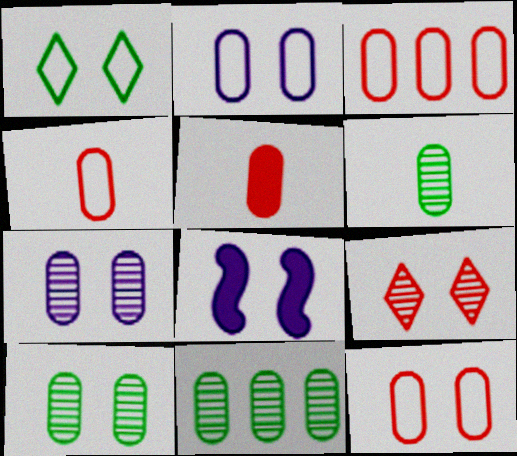[[2, 5, 11], 
[3, 4, 12], 
[6, 10, 11]]